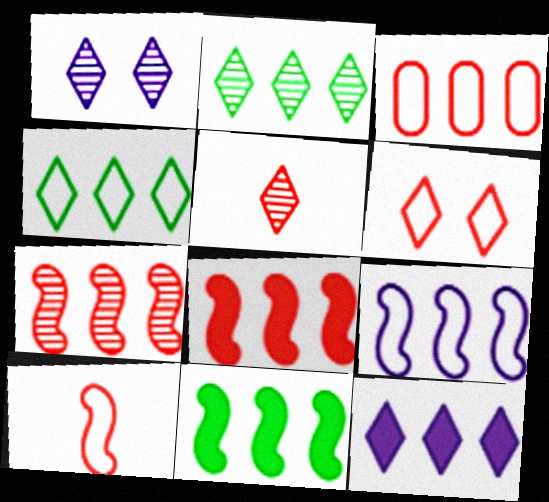[[1, 2, 5], 
[3, 4, 9], 
[3, 6, 10], 
[7, 9, 11]]